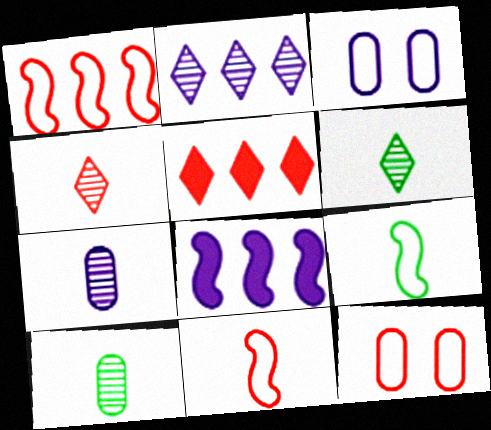[[6, 8, 12]]